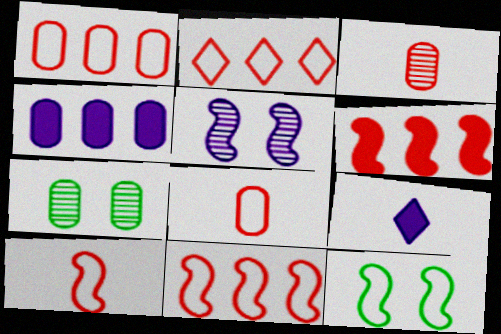[[1, 2, 11], 
[4, 7, 8], 
[7, 9, 11]]